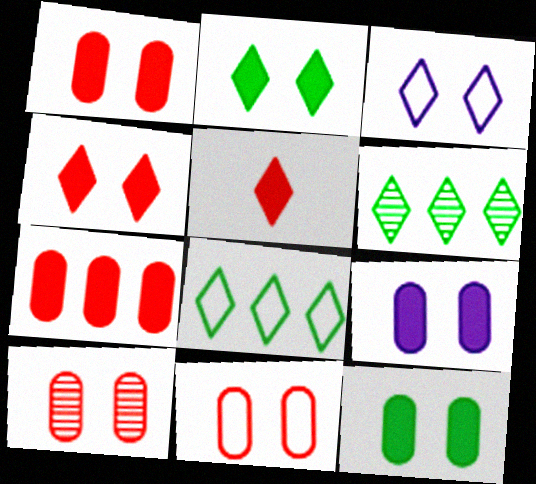[[1, 9, 12], 
[1, 10, 11], 
[3, 5, 6]]